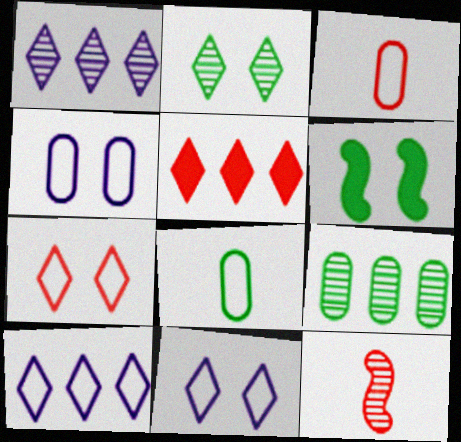[[1, 3, 6]]